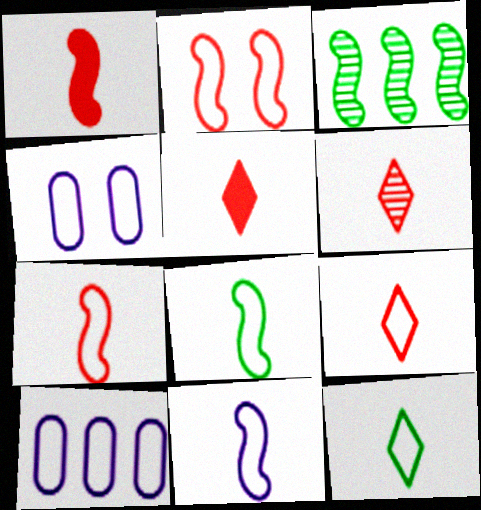[[2, 10, 12], 
[3, 4, 5], 
[5, 6, 9], 
[7, 8, 11]]